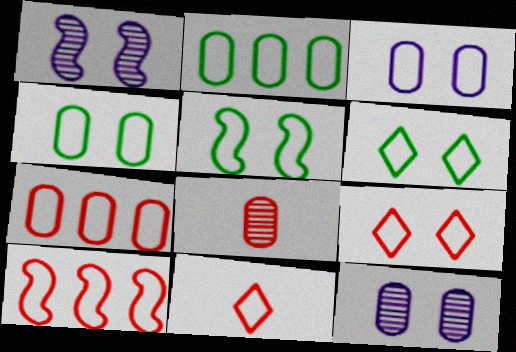[[3, 5, 9], 
[4, 5, 6]]